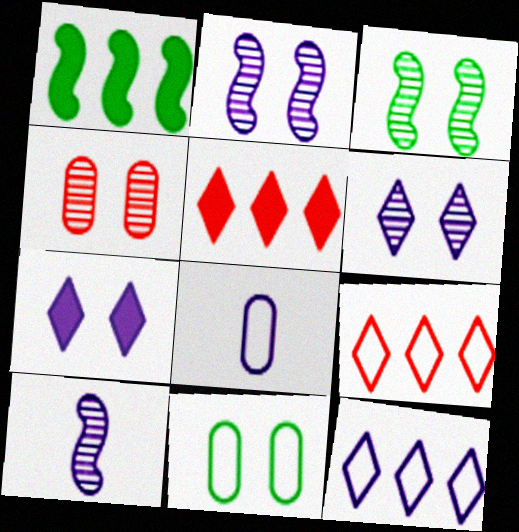[[3, 4, 6], 
[3, 5, 8], 
[5, 10, 11]]